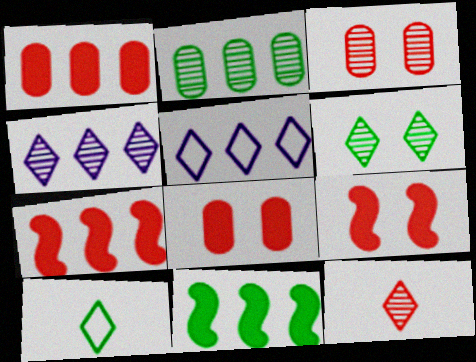[[2, 5, 7], 
[4, 6, 12]]